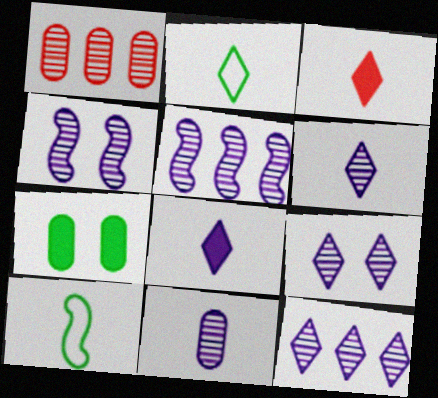[[2, 3, 6], 
[3, 10, 11], 
[4, 11, 12], 
[5, 9, 11], 
[6, 9, 12]]